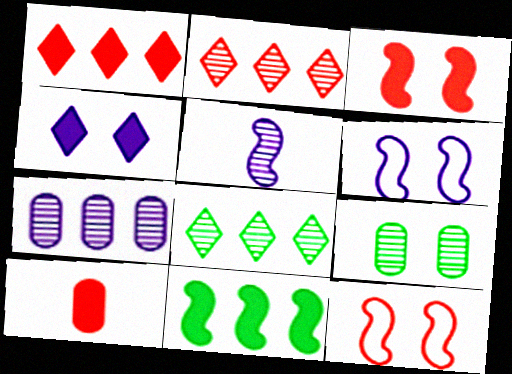[[1, 3, 10], 
[2, 5, 9], 
[2, 10, 12], 
[4, 9, 12], 
[4, 10, 11], 
[5, 11, 12], 
[6, 8, 10]]